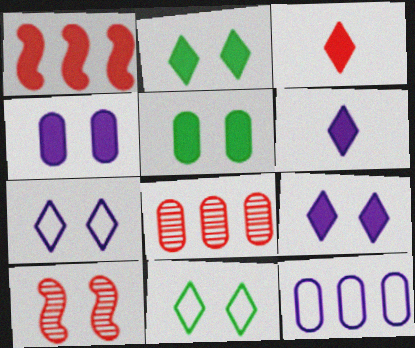[[1, 5, 6], 
[4, 10, 11], 
[5, 7, 10]]